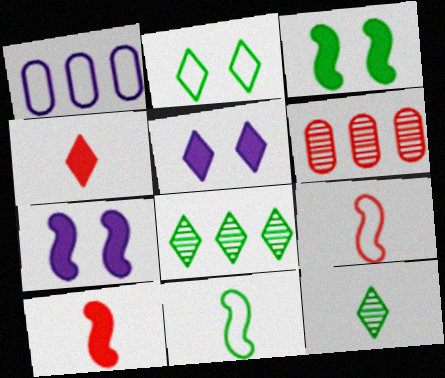[[1, 2, 9], 
[5, 6, 11]]